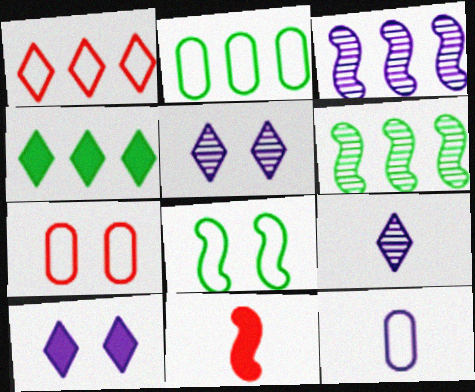[[1, 8, 12], 
[2, 4, 6], 
[2, 5, 11], 
[2, 7, 12], 
[3, 8, 11], 
[3, 10, 12]]